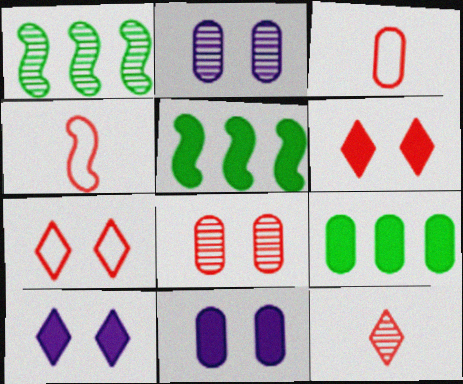[[1, 2, 12], 
[1, 3, 10], 
[2, 3, 9]]